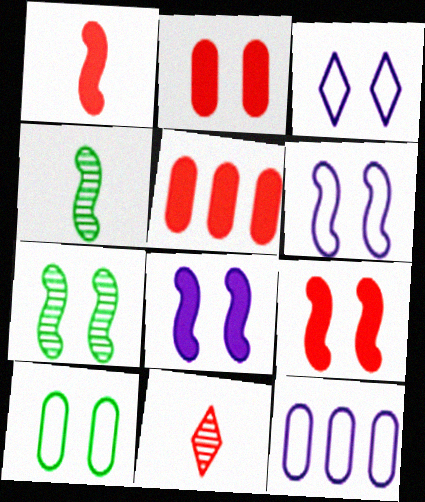[[2, 3, 7], 
[3, 4, 5], 
[6, 7, 9]]